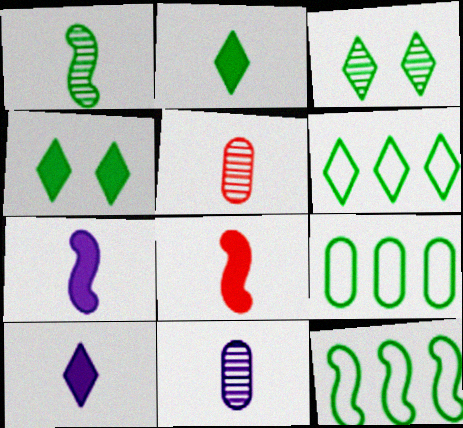[[1, 4, 9], 
[2, 3, 6], 
[6, 9, 12]]